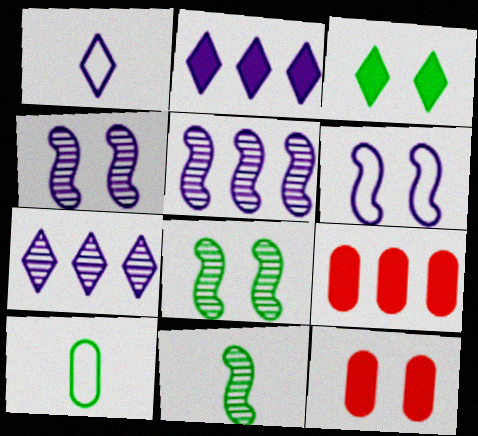[[1, 8, 9]]